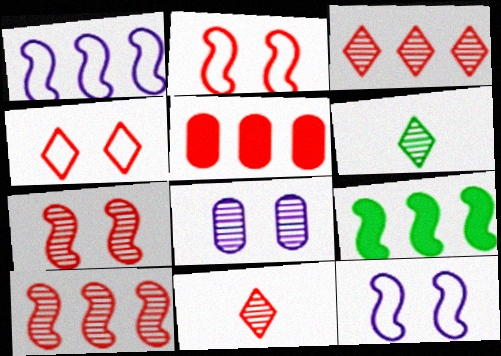[[1, 9, 10], 
[2, 5, 11], 
[5, 6, 12], 
[6, 8, 10]]